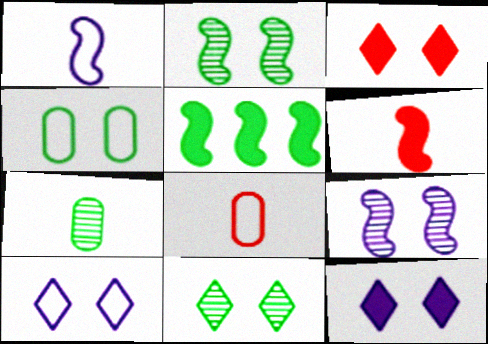[[3, 4, 9], 
[3, 10, 11]]